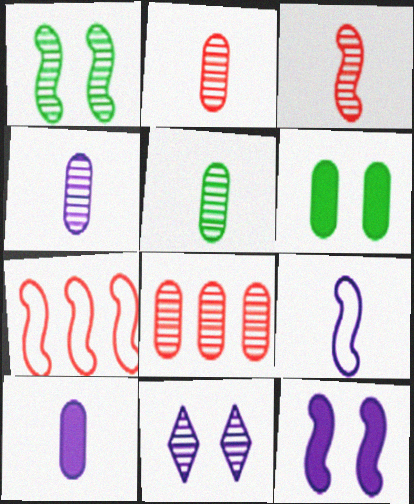[[2, 4, 5]]